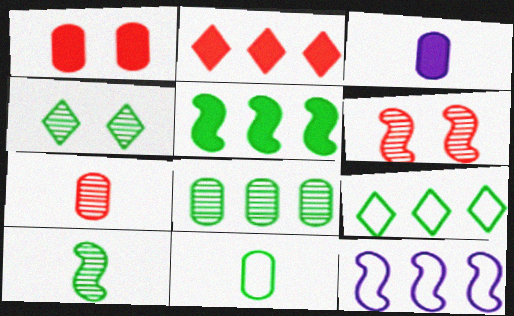[[2, 8, 12], 
[3, 6, 9], 
[3, 7, 11], 
[4, 5, 11], 
[4, 8, 10], 
[5, 8, 9]]